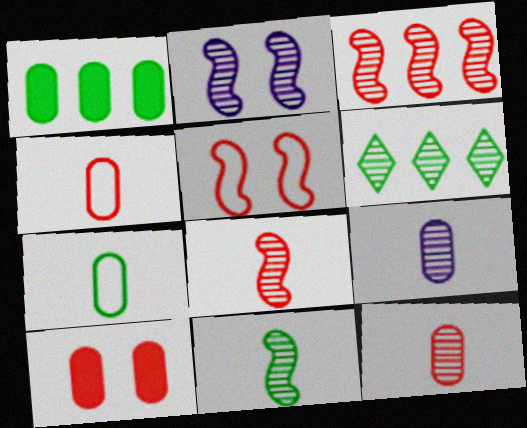[[2, 3, 11], 
[2, 6, 12]]